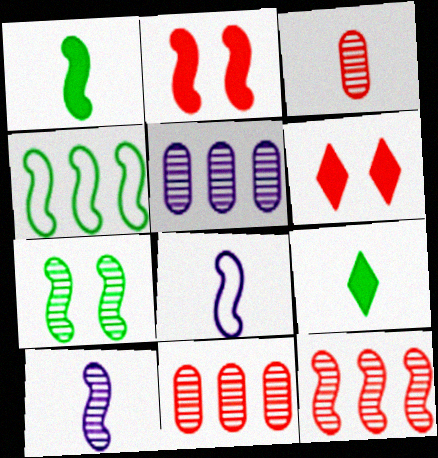[[1, 4, 7], 
[2, 4, 10], 
[3, 8, 9], 
[7, 10, 12]]